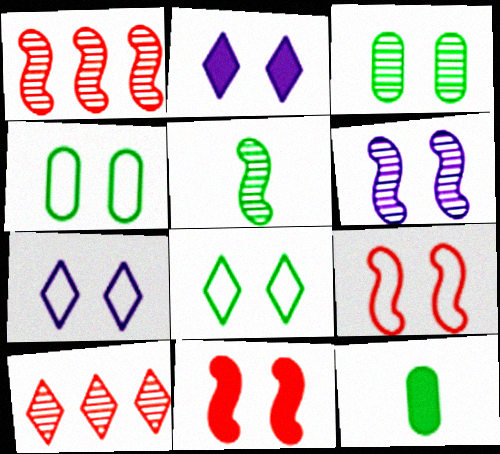[[1, 5, 6], 
[1, 7, 12], 
[2, 3, 9], 
[3, 7, 11], 
[4, 7, 9]]